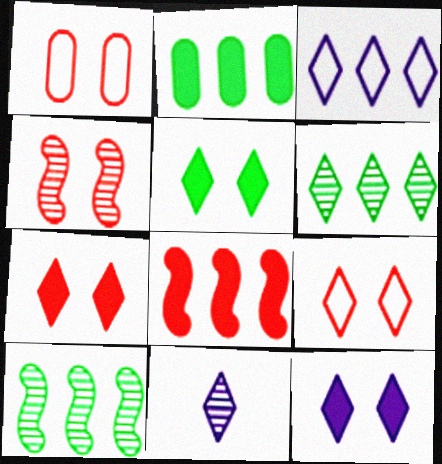[[1, 4, 7], 
[3, 11, 12], 
[5, 7, 12]]